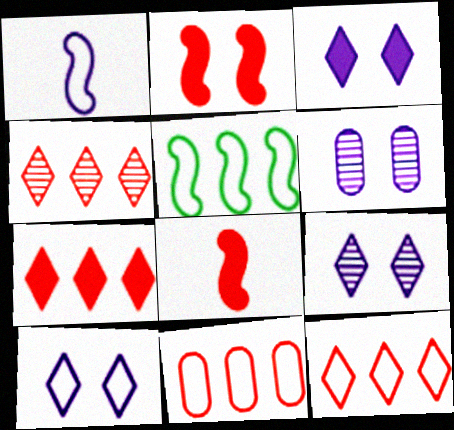[[3, 9, 10], 
[4, 7, 12]]